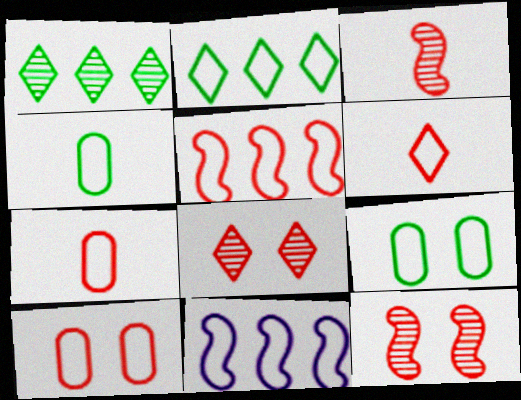[[5, 6, 10], 
[6, 9, 11]]